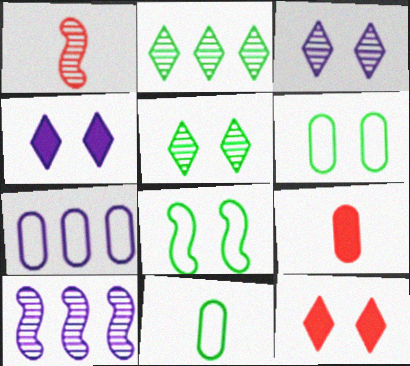[[10, 11, 12]]